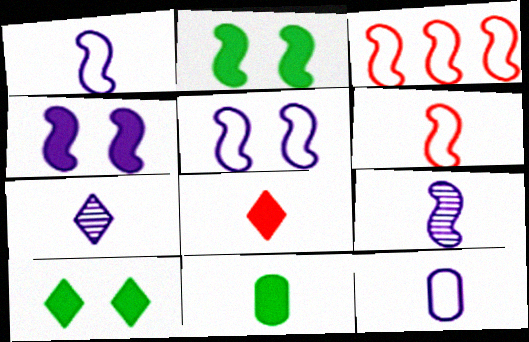[[2, 3, 9], 
[6, 7, 11]]